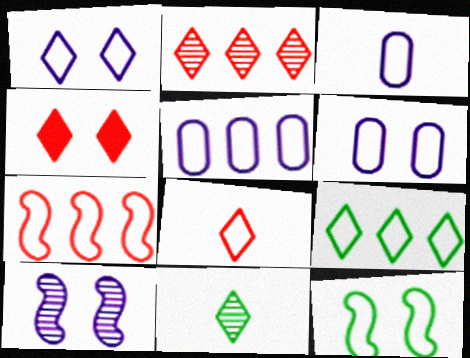[[1, 8, 9], 
[2, 4, 8], 
[3, 5, 6], 
[5, 7, 9], 
[5, 8, 12]]